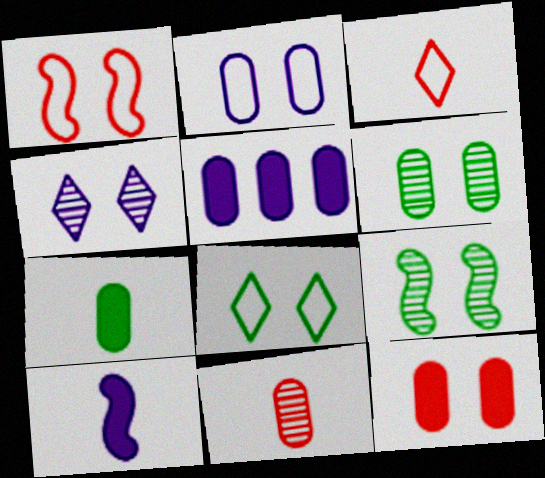[[1, 2, 8], 
[2, 6, 12], 
[3, 5, 9], 
[5, 7, 12]]